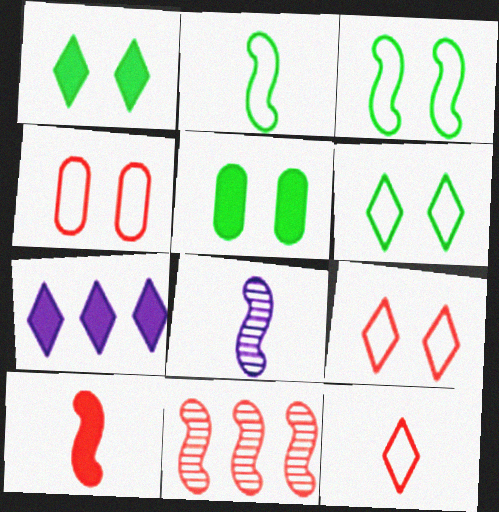[[2, 8, 10], 
[5, 7, 10]]